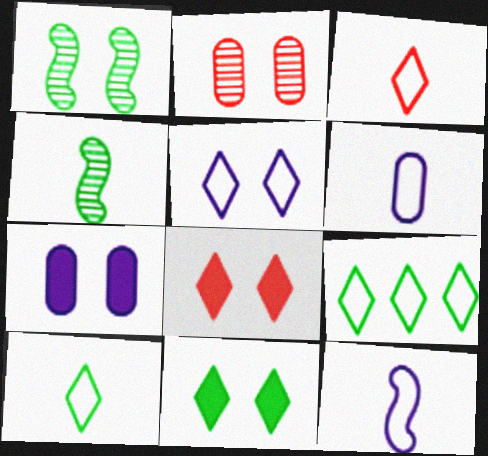[[3, 5, 9]]